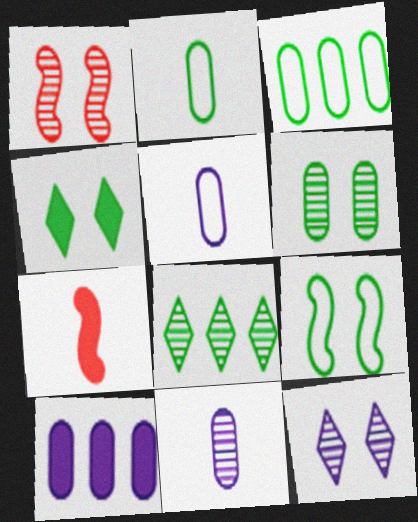[[1, 6, 12], 
[1, 8, 11], 
[3, 7, 12], 
[4, 6, 9], 
[4, 7, 10]]